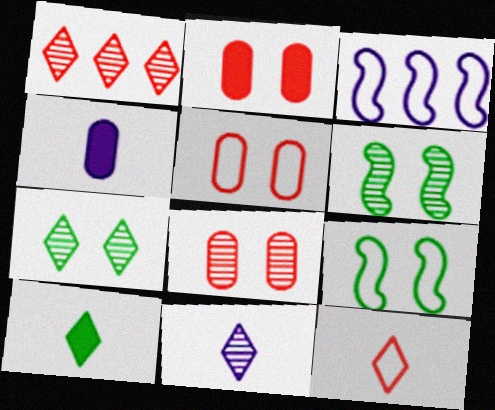[[1, 4, 9], 
[1, 7, 11], 
[2, 5, 8], 
[3, 8, 10], 
[10, 11, 12]]